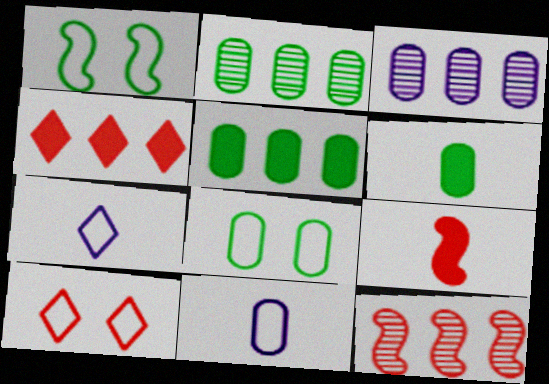[[2, 6, 8]]